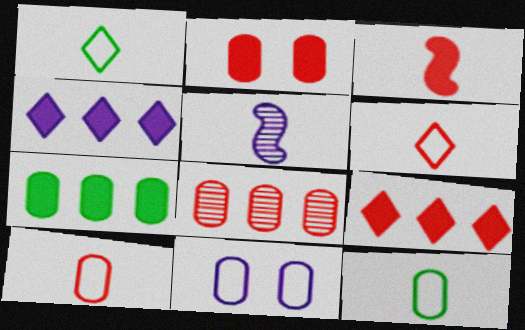[[2, 3, 9], 
[2, 8, 10], 
[4, 5, 11]]